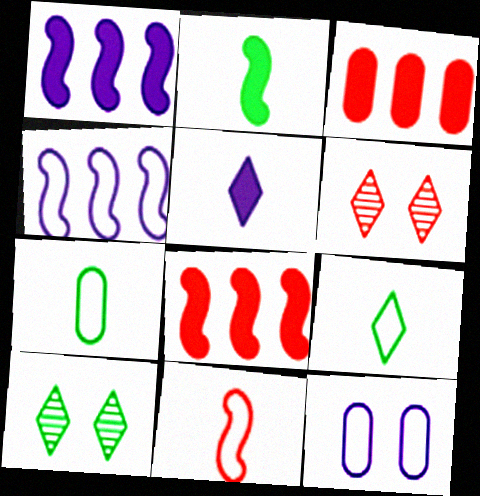[[1, 6, 7], 
[3, 6, 11]]